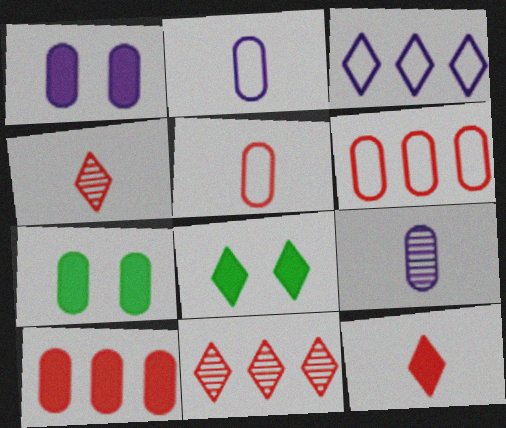[[3, 4, 8], 
[6, 7, 9]]